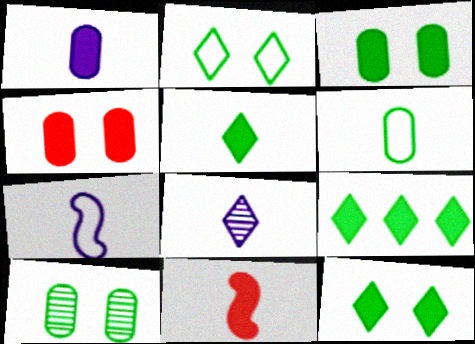[[1, 5, 11], 
[1, 7, 8], 
[5, 9, 12], 
[6, 8, 11]]